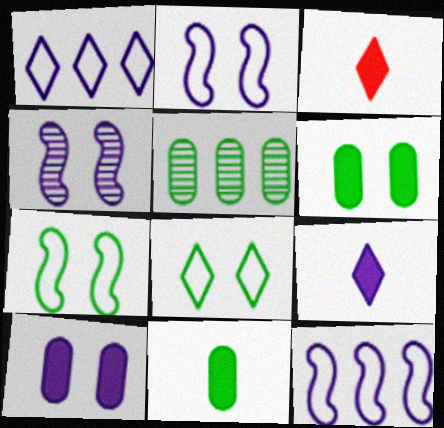[[2, 3, 5]]